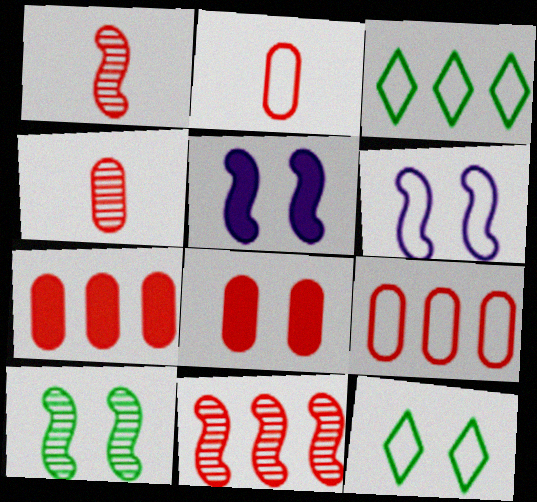[[2, 3, 6], 
[3, 4, 5], 
[4, 8, 9]]